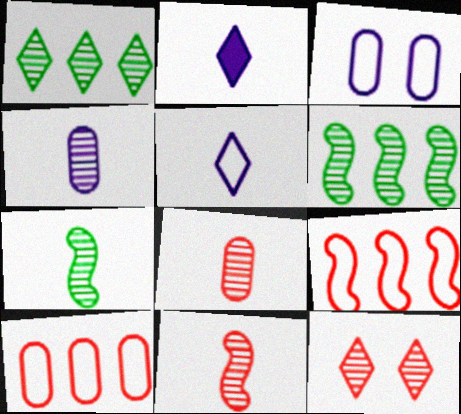[[4, 6, 12]]